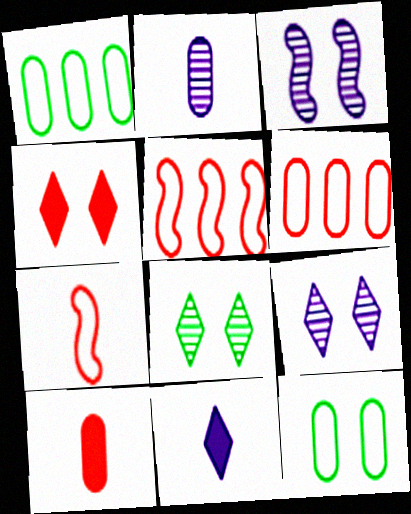[[3, 4, 12]]